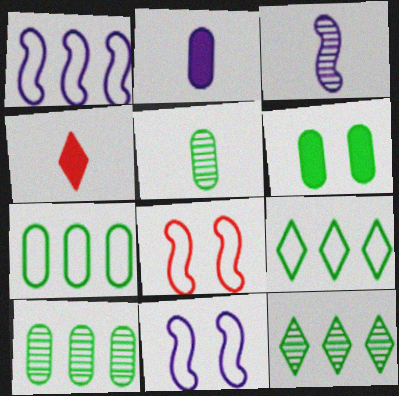[[2, 8, 12], 
[4, 10, 11], 
[5, 6, 7]]